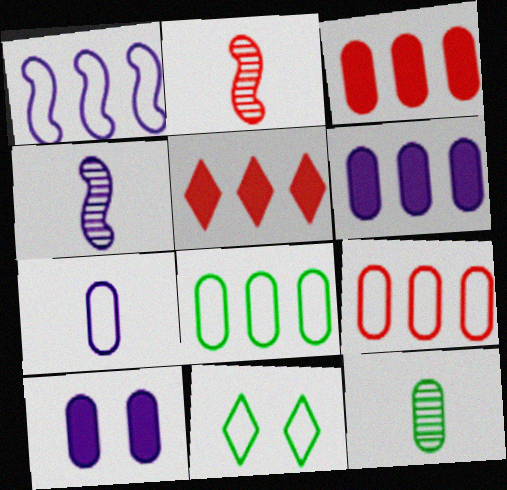[[2, 6, 11], 
[3, 4, 11], 
[9, 10, 12]]